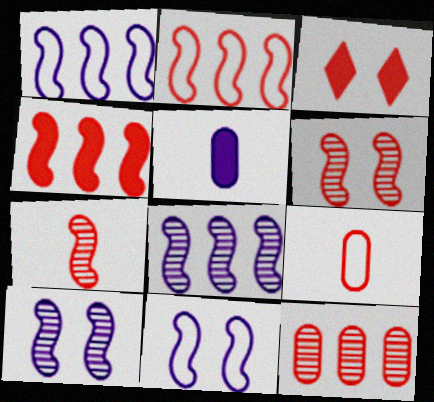[]